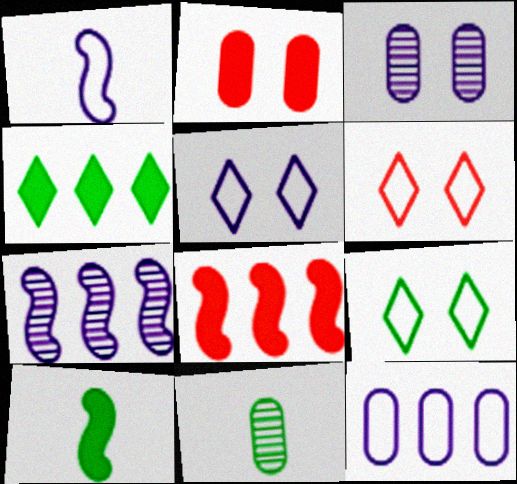[[1, 5, 12], 
[2, 11, 12], 
[5, 6, 9], 
[5, 8, 11]]